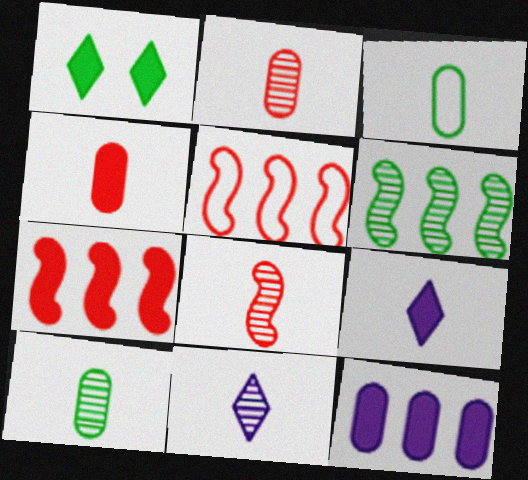[[1, 3, 6], 
[3, 8, 9], 
[8, 10, 11]]